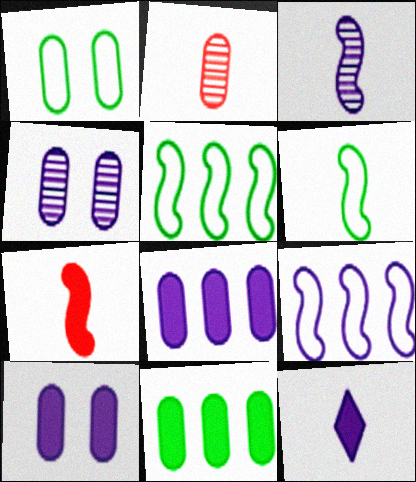[[1, 2, 8], 
[2, 6, 12], 
[3, 6, 7], 
[4, 9, 12]]